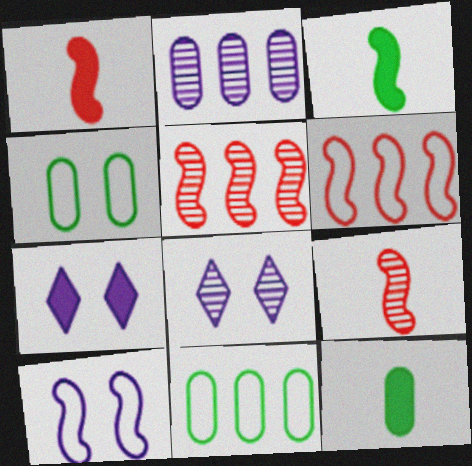[[1, 8, 11], 
[3, 5, 10], 
[6, 8, 12], 
[7, 9, 11]]